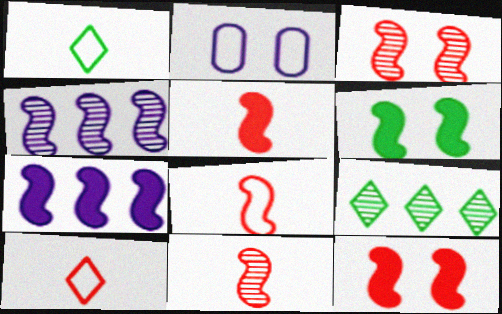[[2, 5, 9], 
[4, 6, 8], 
[5, 6, 7], 
[5, 8, 11]]